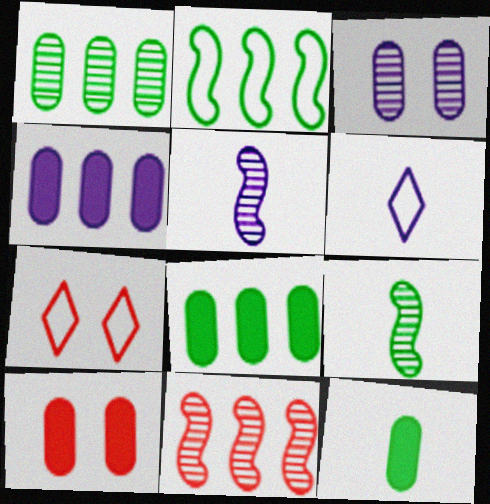[[4, 7, 9], 
[4, 10, 12], 
[5, 7, 8]]